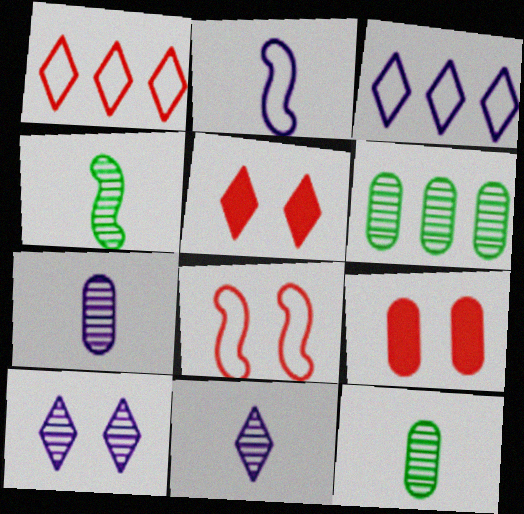[[2, 5, 6], 
[3, 4, 9]]